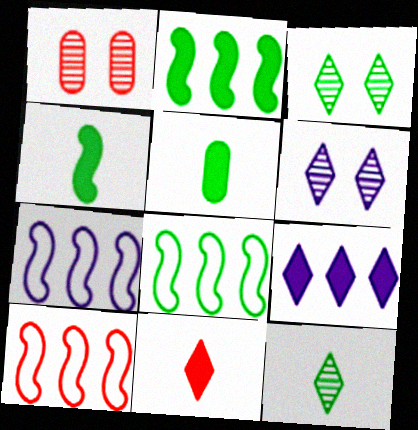[[1, 10, 11], 
[3, 5, 8], 
[5, 6, 10], 
[7, 8, 10]]